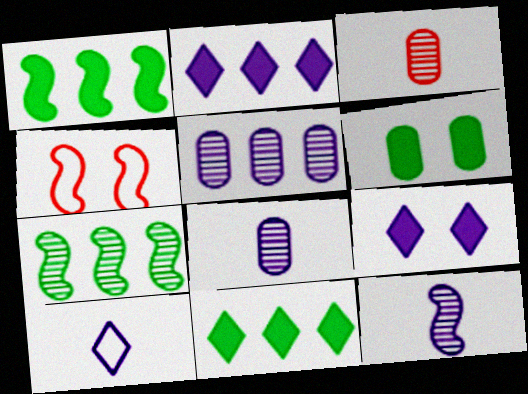[[1, 4, 12], 
[4, 8, 11]]